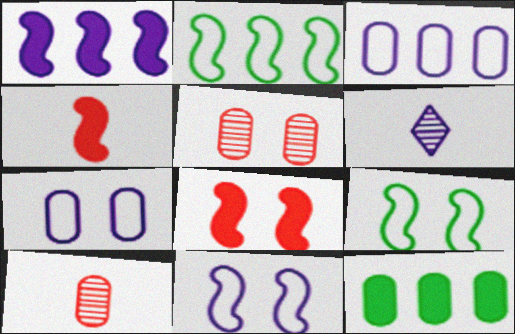[[1, 6, 7], 
[7, 10, 12]]